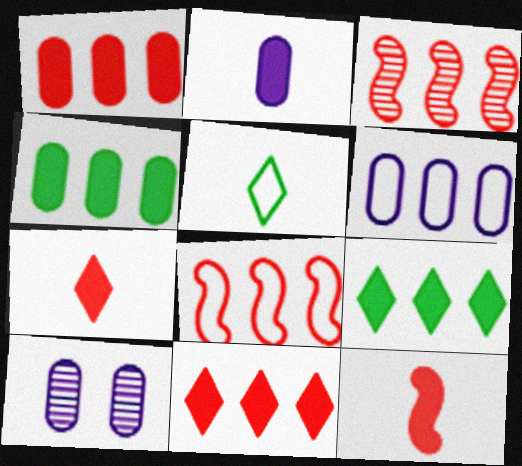[[2, 6, 10], 
[3, 6, 9]]